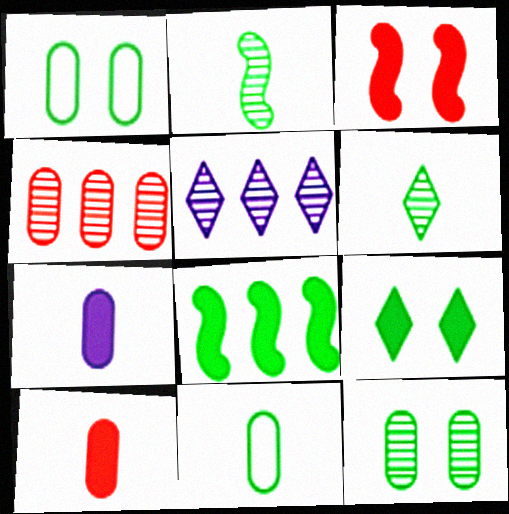[[1, 4, 7], 
[1, 6, 8], 
[3, 5, 11]]